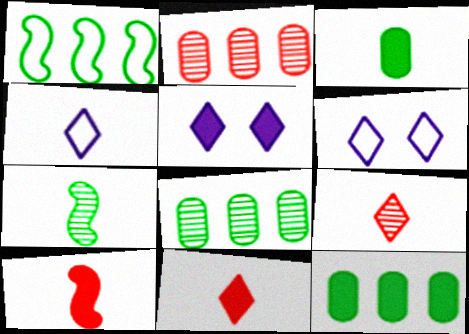[[5, 10, 12], 
[6, 8, 10]]